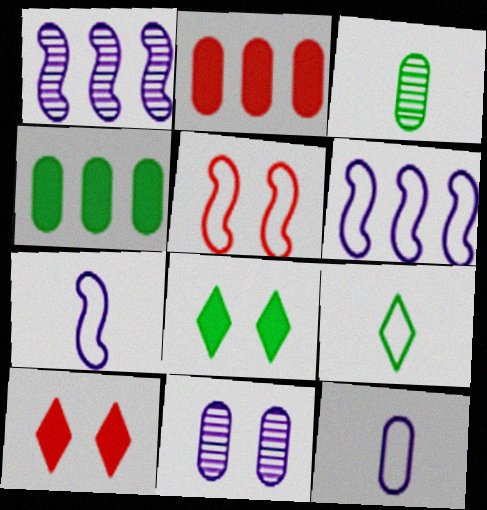[[3, 6, 10], 
[5, 8, 11]]